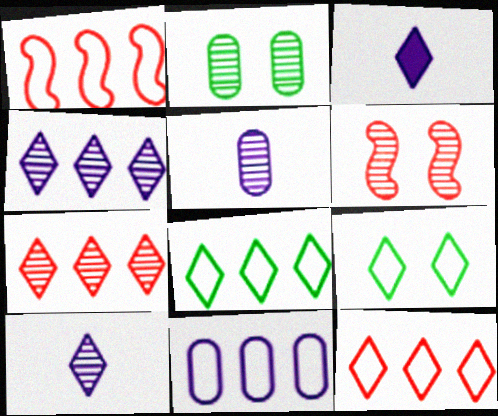[[1, 2, 3], 
[1, 8, 11], 
[3, 7, 9]]